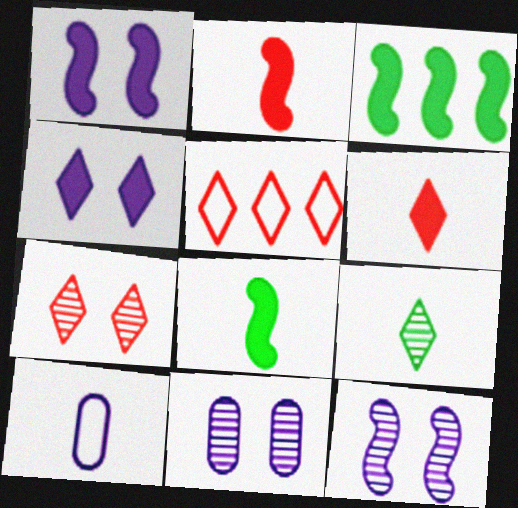[[1, 2, 3], 
[2, 9, 10], 
[3, 7, 10], 
[4, 5, 9], 
[5, 6, 7], 
[5, 8, 11]]